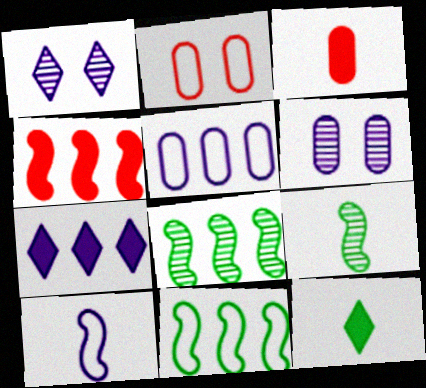[[1, 3, 11], 
[2, 7, 9], 
[6, 7, 10]]